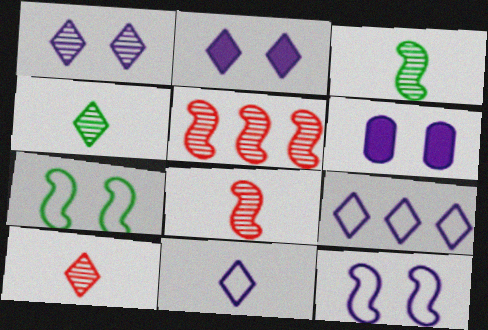[[1, 6, 12]]